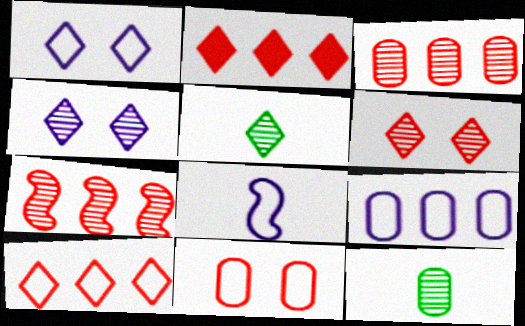[[1, 2, 5], 
[1, 8, 9], 
[4, 7, 12]]